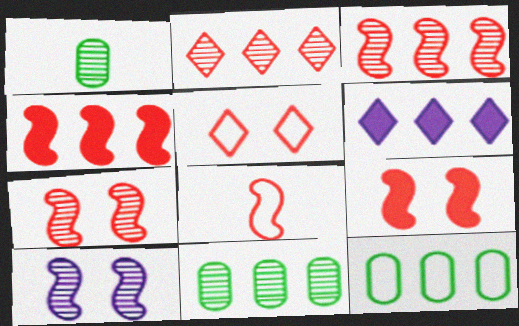[[1, 2, 10], 
[3, 6, 12], 
[3, 8, 9], 
[4, 7, 8]]